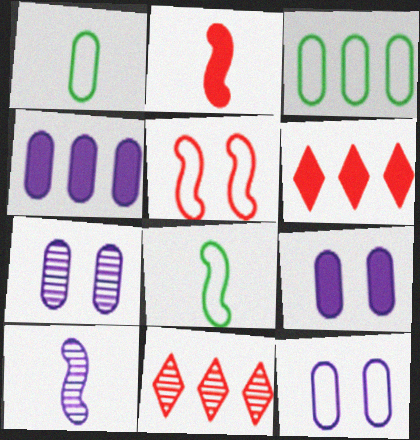[[2, 8, 10], 
[6, 7, 8], 
[7, 9, 12], 
[8, 9, 11]]